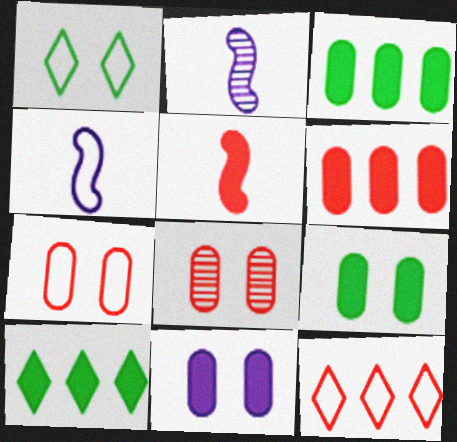[[1, 2, 6], 
[2, 7, 10], 
[2, 9, 12], 
[4, 8, 10], 
[5, 8, 12], 
[5, 10, 11]]